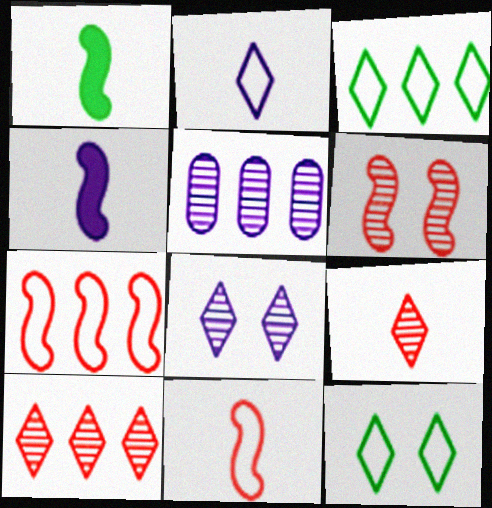[]